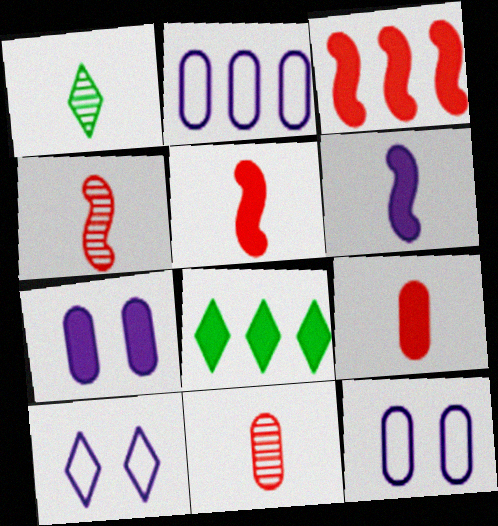[[1, 3, 12], 
[4, 8, 12], 
[5, 7, 8]]